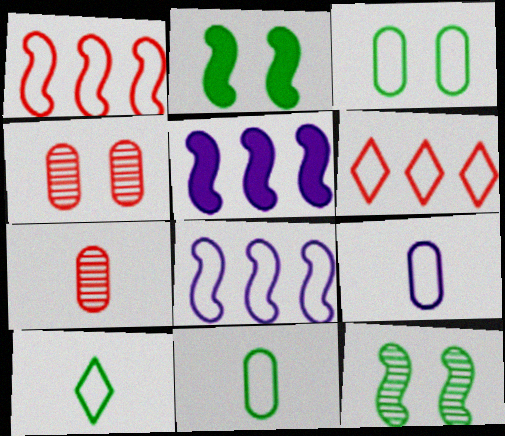[[4, 5, 10]]